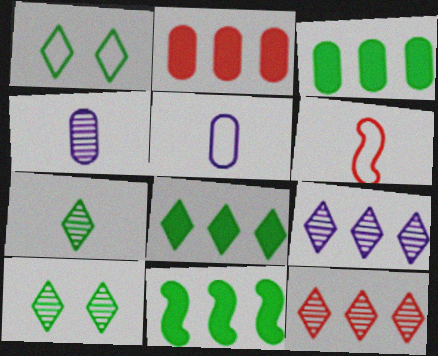[[1, 7, 8], 
[3, 8, 11]]